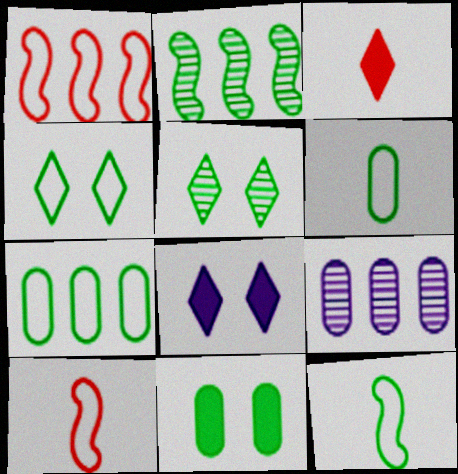[[4, 7, 12]]